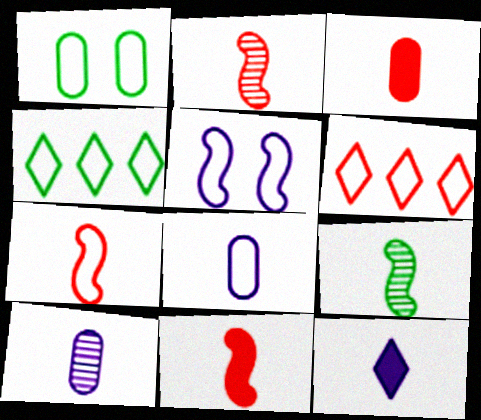[[2, 7, 11]]